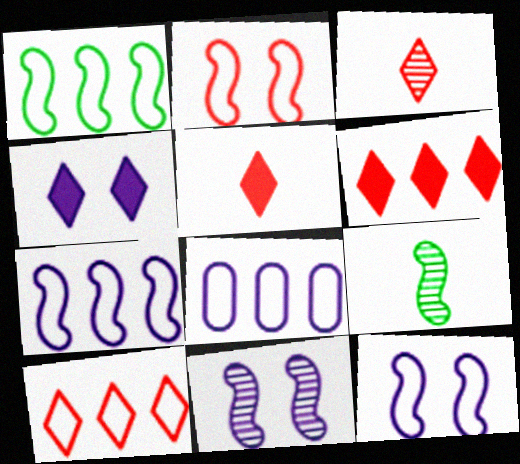[[1, 8, 10]]